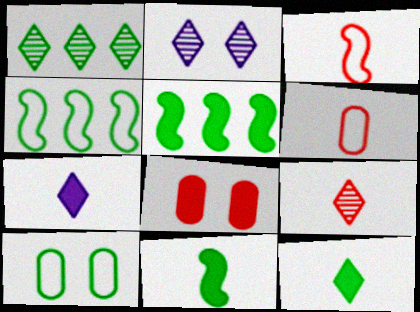[[1, 2, 9], 
[1, 10, 11], 
[2, 5, 6], 
[5, 7, 8]]